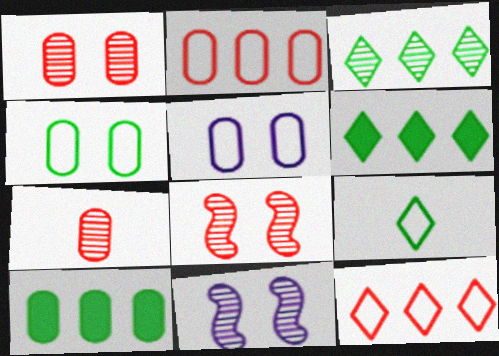[[3, 7, 11], 
[5, 7, 10]]